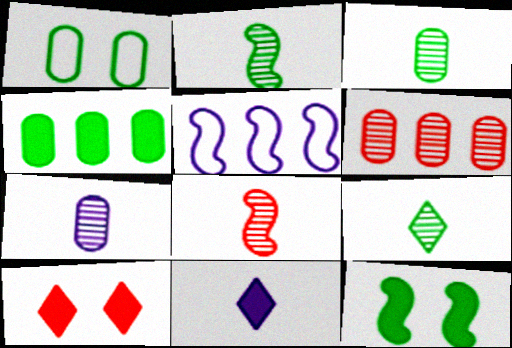[[1, 3, 4], 
[2, 3, 9], 
[3, 5, 10], 
[5, 8, 12], 
[7, 8, 9]]